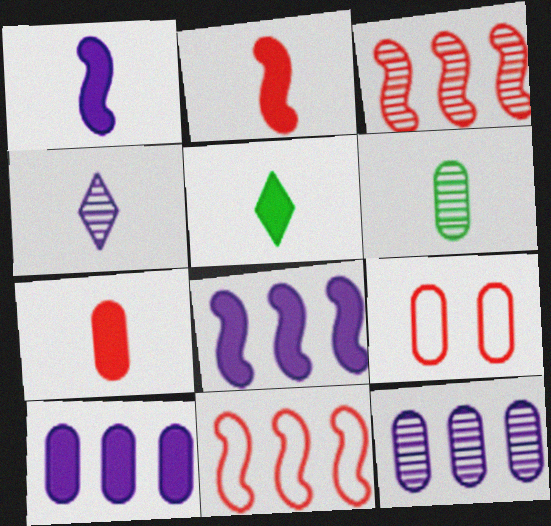[[1, 5, 7], 
[6, 9, 10]]